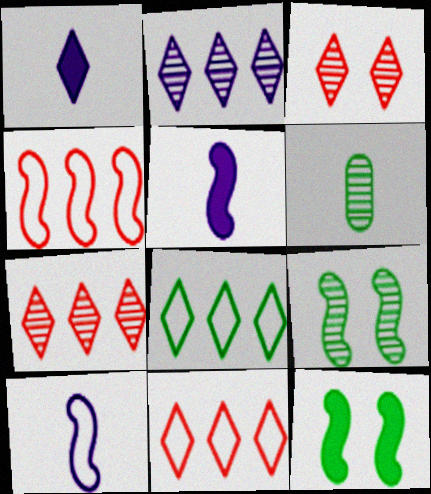[[1, 3, 8], 
[4, 5, 9], 
[6, 8, 12]]